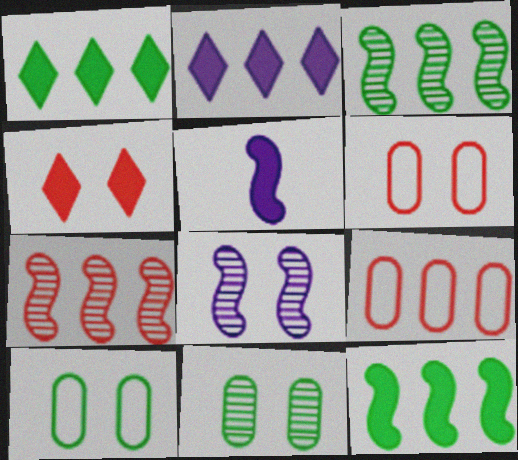[[2, 3, 9], 
[4, 8, 10]]